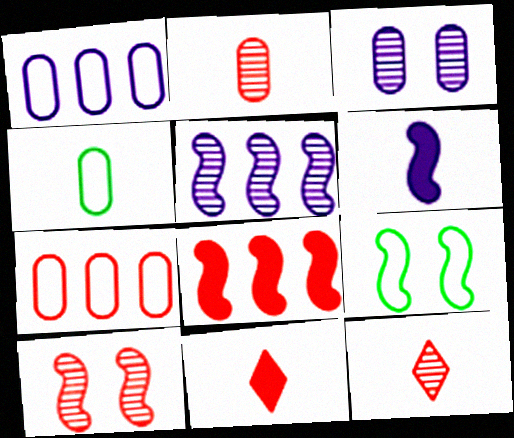[[4, 6, 12], 
[7, 10, 11]]